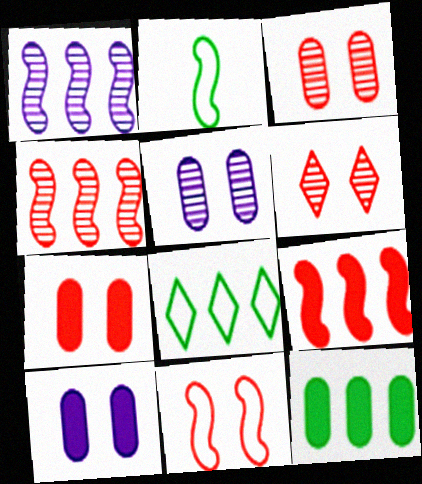[[6, 7, 11]]